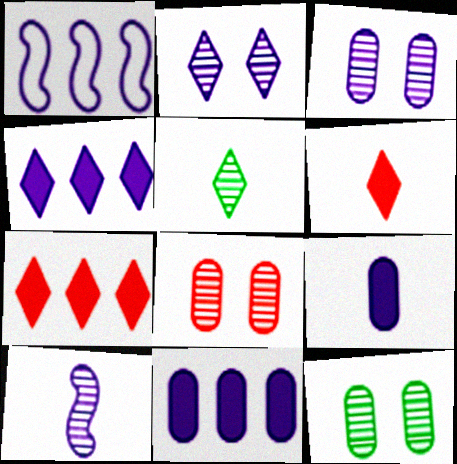[[1, 2, 9], 
[1, 6, 12], 
[3, 8, 12]]